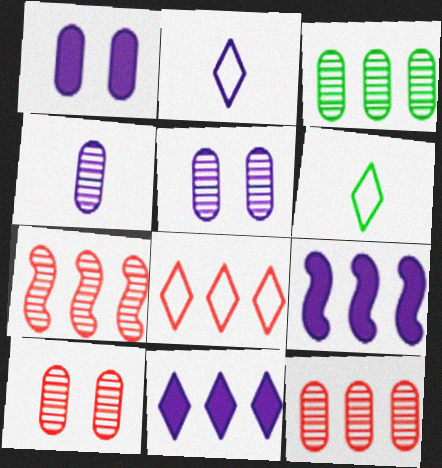[[1, 6, 7], 
[2, 5, 9], 
[3, 4, 10], 
[3, 8, 9], 
[6, 9, 10]]